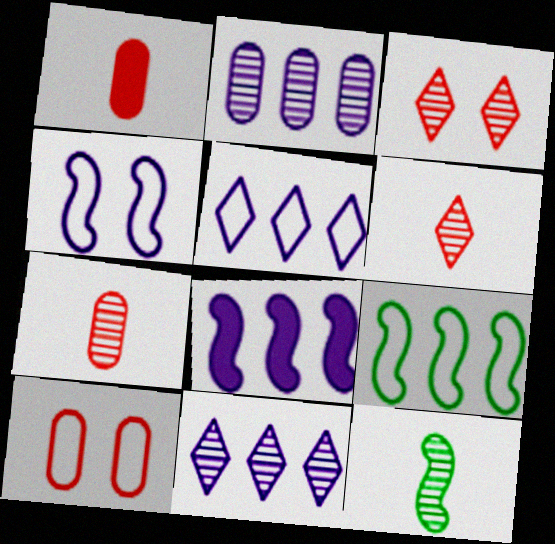[[2, 3, 12], 
[2, 5, 8]]